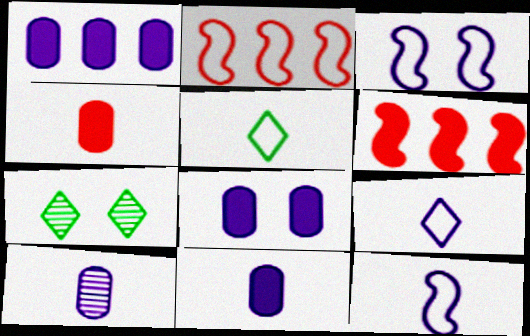[[1, 8, 11], 
[2, 7, 11]]